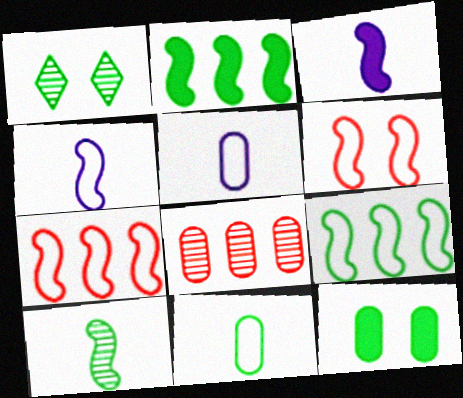[[1, 2, 11], 
[4, 6, 9], 
[5, 8, 12]]